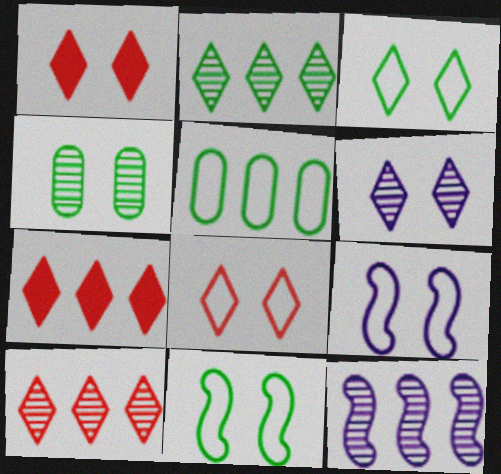[[1, 3, 6], 
[1, 4, 9], 
[5, 7, 12]]